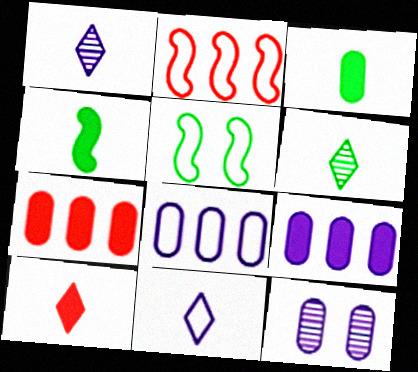[[1, 5, 7], 
[6, 10, 11]]